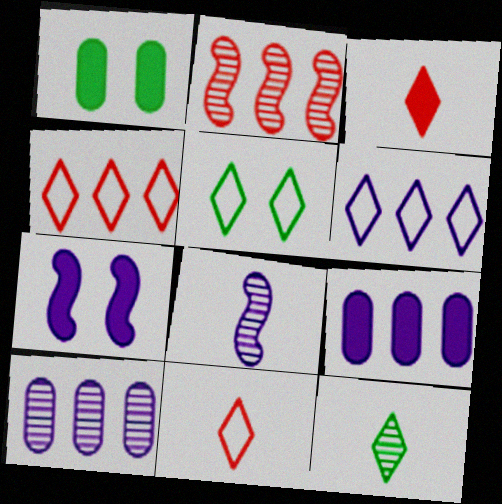[[1, 4, 8], 
[5, 6, 11]]